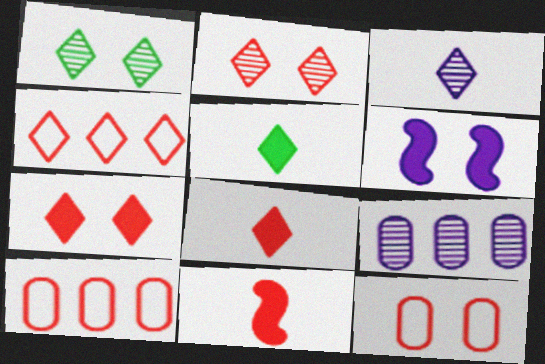[[1, 6, 12], 
[2, 4, 8], 
[2, 10, 11]]